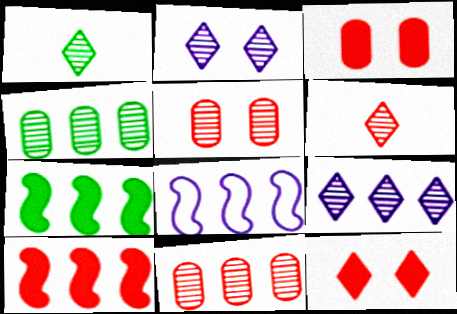[[1, 3, 8]]